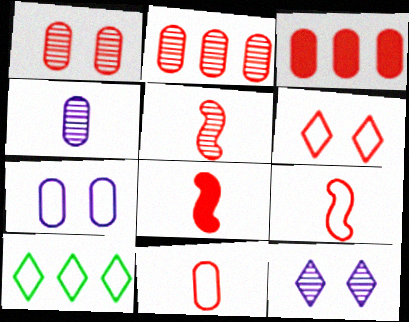[[1, 3, 11], 
[2, 6, 8], 
[3, 5, 6], 
[5, 8, 9], 
[7, 9, 10]]